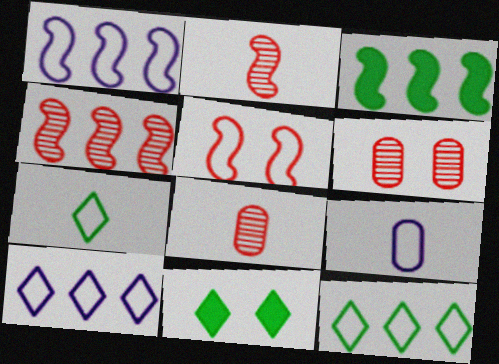[[1, 3, 4], 
[1, 8, 11], 
[4, 9, 11], 
[5, 9, 12]]